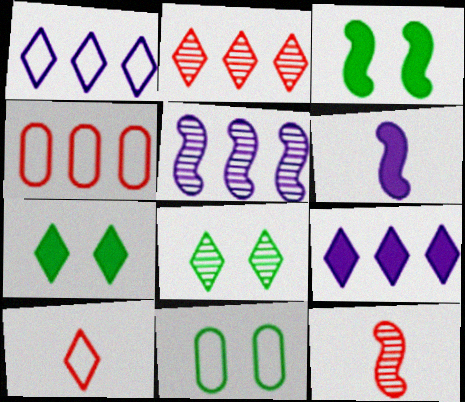[[2, 6, 11], 
[3, 8, 11], 
[4, 6, 8], 
[8, 9, 10], 
[9, 11, 12]]